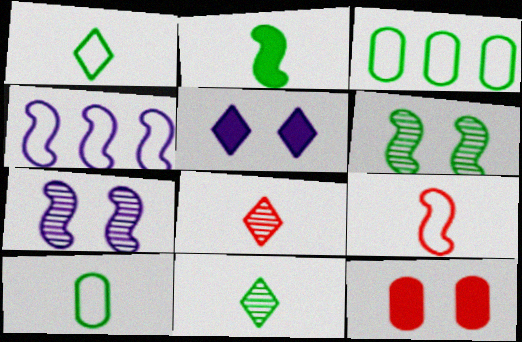[[2, 10, 11], 
[4, 11, 12]]